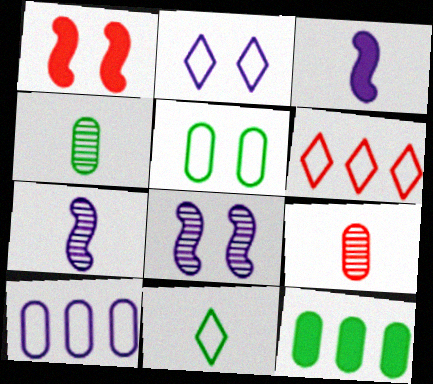[[1, 6, 9], 
[2, 6, 11], 
[3, 9, 11], 
[4, 5, 12]]